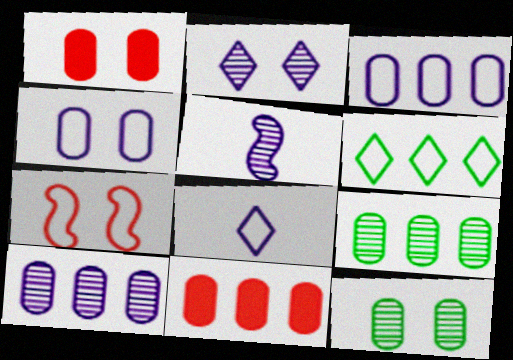[[1, 4, 12], 
[1, 5, 6], 
[2, 5, 10], 
[3, 9, 11]]